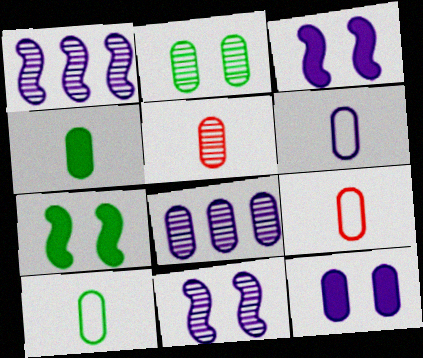[[2, 5, 8], 
[4, 5, 6], 
[6, 8, 12], 
[6, 9, 10]]